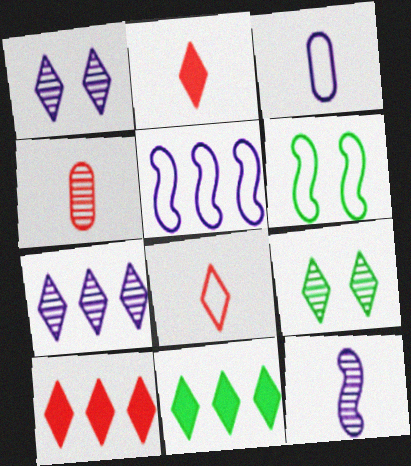[[1, 8, 11]]